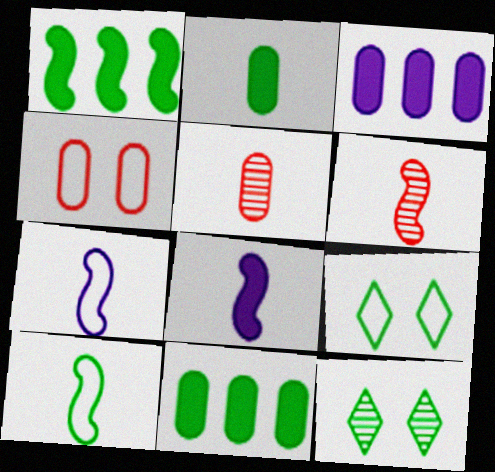[[3, 6, 9], 
[6, 8, 10], 
[10, 11, 12]]